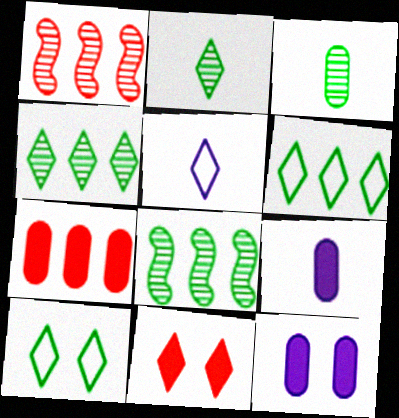[[1, 9, 10], 
[4, 5, 11]]